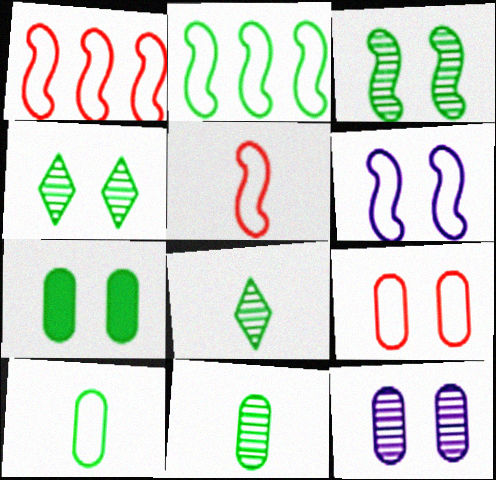[[2, 5, 6], 
[2, 7, 8], 
[7, 9, 12]]